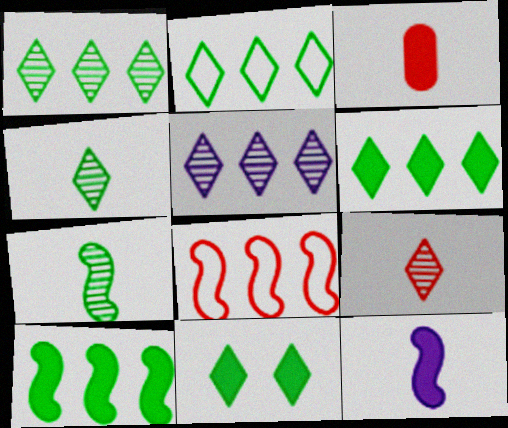[[1, 2, 6], 
[2, 4, 11]]